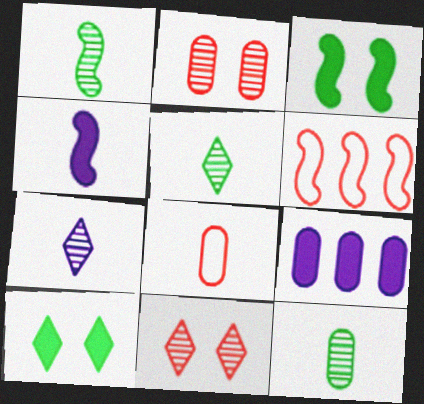[[1, 5, 12], 
[4, 5, 8]]